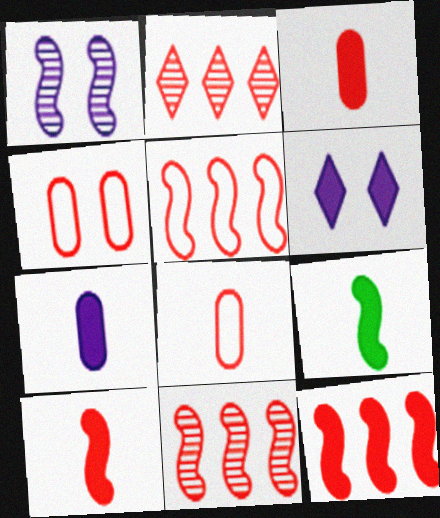[[1, 5, 9], 
[2, 4, 10], 
[5, 11, 12]]